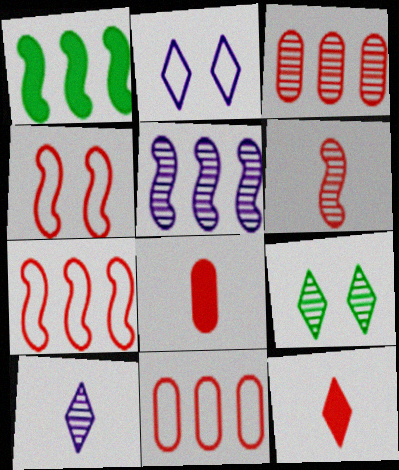[[1, 5, 7], 
[3, 4, 12]]